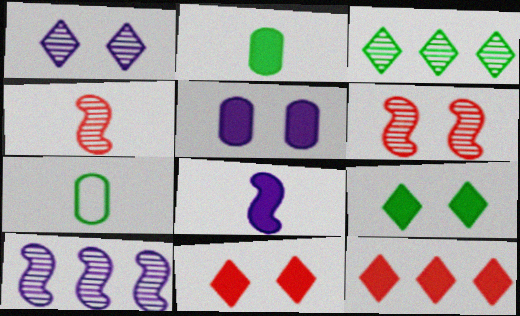[[7, 10, 11]]